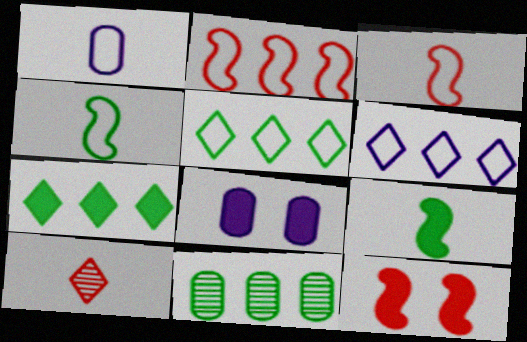[[1, 9, 10]]